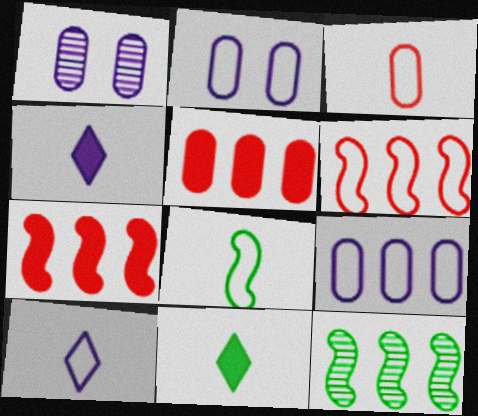[[1, 6, 11], 
[3, 8, 10]]